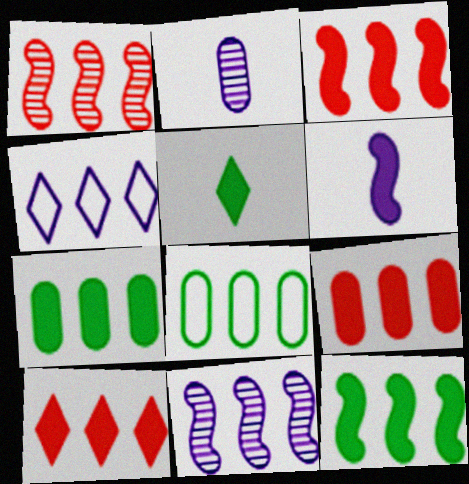[[1, 4, 7], 
[3, 9, 10], 
[8, 10, 11]]